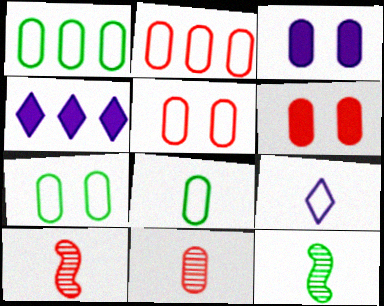[[1, 3, 11], 
[1, 7, 8], 
[2, 6, 11], 
[4, 5, 12], 
[4, 7, 10]]